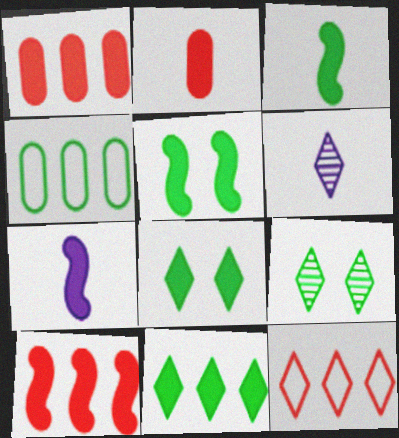[[1, 7, 8], 
[3, 4, 9], 
[5, 7, 10], 
[6, 8, 12]]